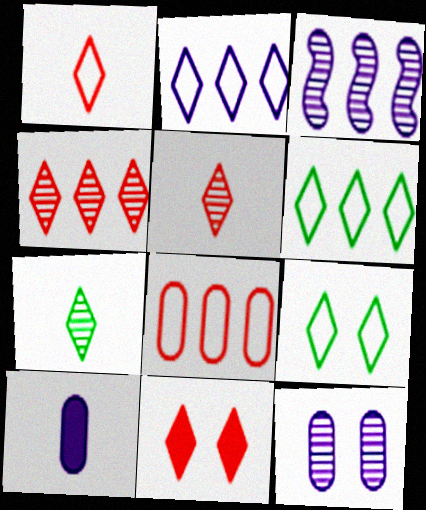[[1, 2, 9], 
[1, 4, 11], 
[2, 7, 11]]